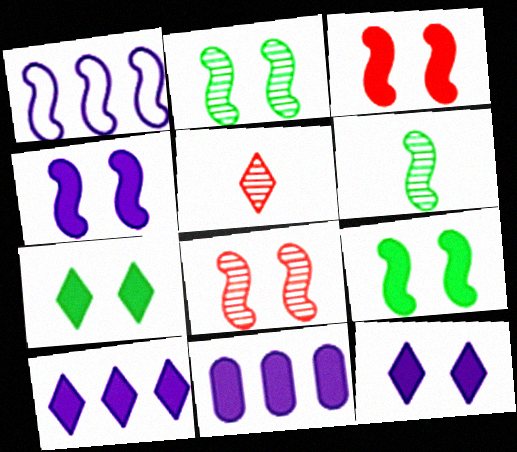[[1, 3, 6], 
[3, 4, 9]]